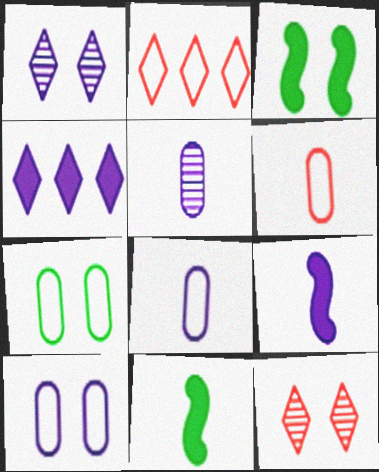[[2, 3, 5], 
[3, 10, 12]]